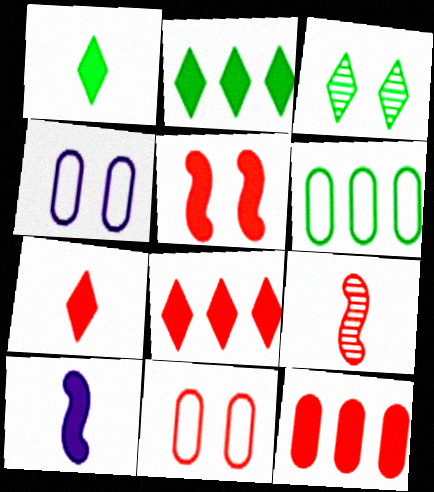[[2, 4, 9], 
[3, 4, 5], 
[5, 7, 12], 
[8, 9, 11]]